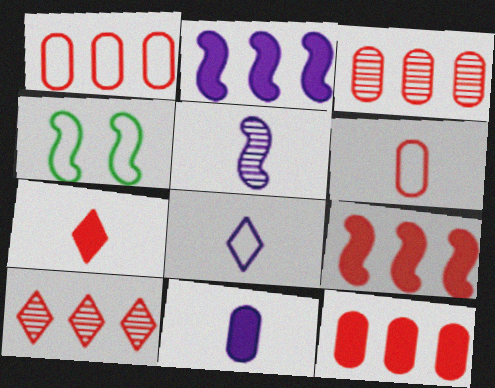[[1, 3, 12], 
[1, 4, 8], 
[1, 9, 10], 
[4, 5, 9], 
[4, 10, 11], 
[5, 8, 11]]